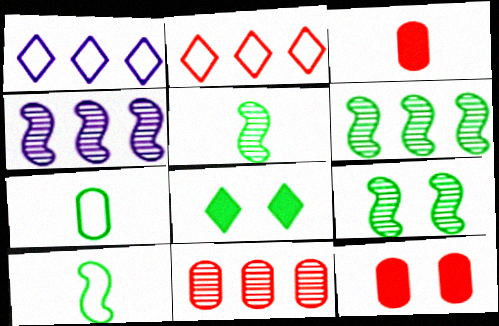[[1, 3, 9], 
[1, 5, 12], 
[5, 6, 9], 
[6, 7, 8]]